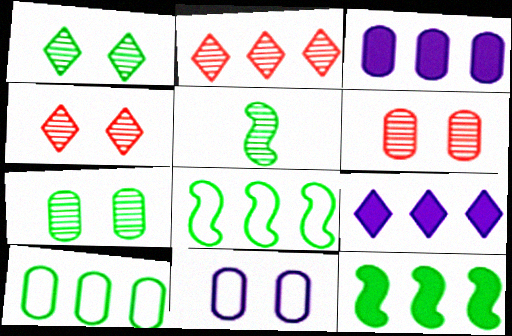[[2, 3, 8]]